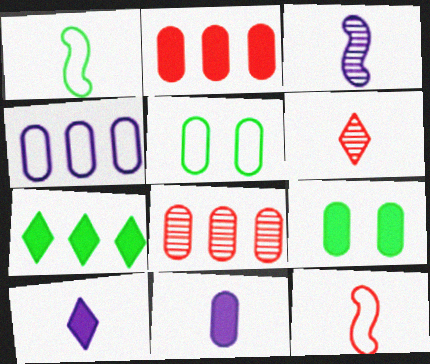[[1, 6, 11], 
[2, 9, 11], 
[5, 8, 11]]